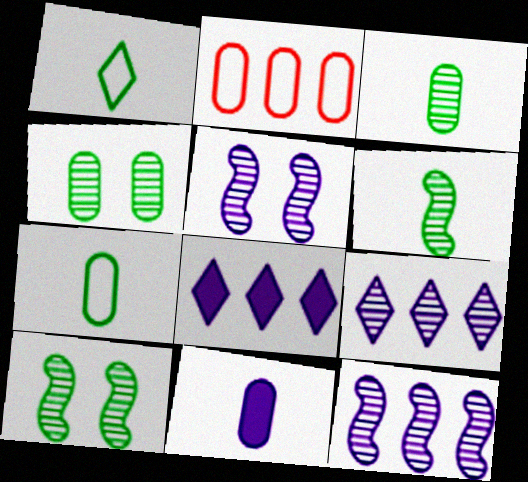[[2, 4, 11]]